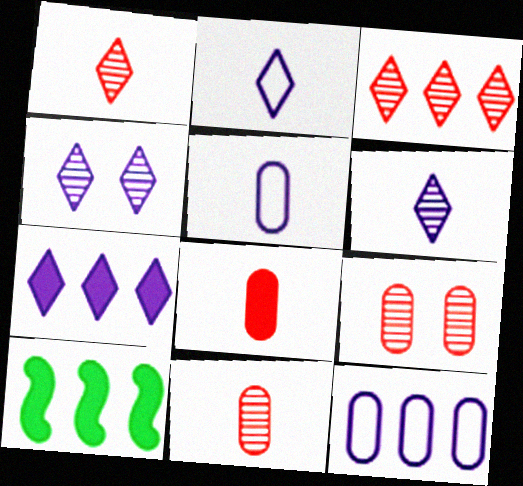[[2, 4, 7], 
[2, 9, 10], 
[3, 10, 12]]